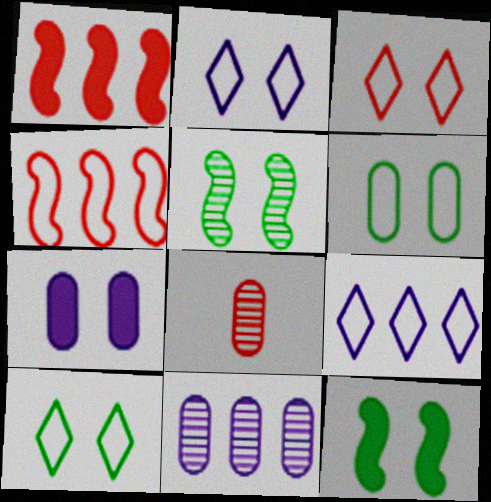[[1, 3, 8], 
[2, 3, 10], 
[3, 5, 7], 
[8, 9, 12]]